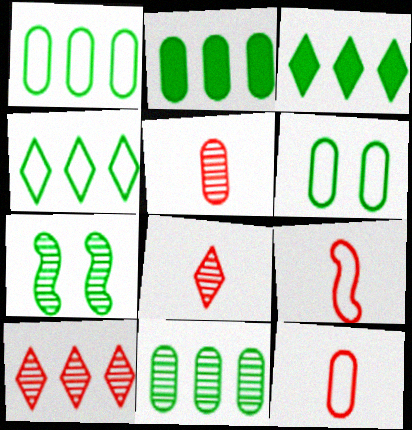[[1, 2, 11]]